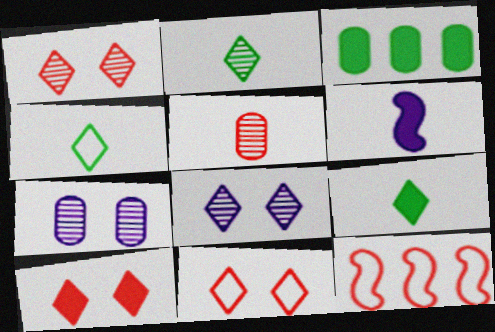[[1, 10, 11], 
[2, 4, 9], 
[3, 6, 10], 
[4, 5, 6], 
[5, 10, 12], 
[7, 9, 12]]